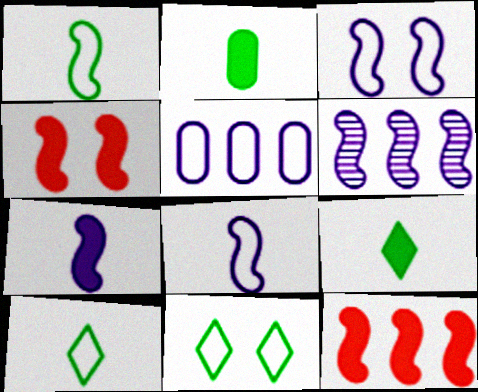[[1, 4, 6], 
[3, 6, 7]]